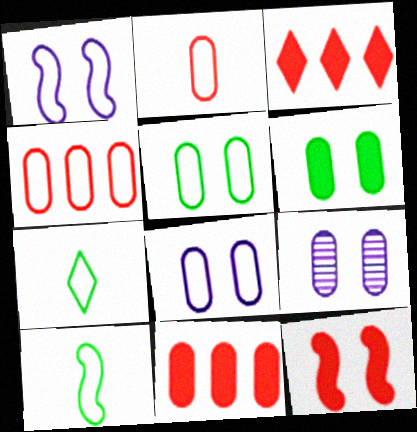[[1, 4, 7], 
[3, 9, 10]]